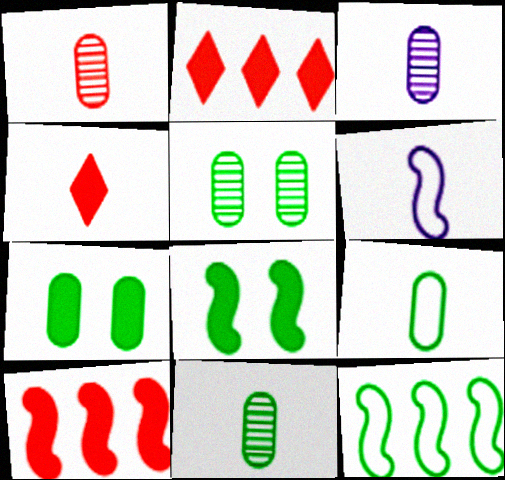[[1, 3, 11], 
[2, 5, 6], 
[4, 6, 11]]